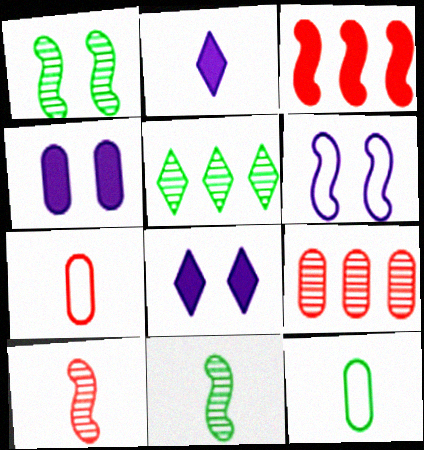[[2, 7, 11], 
[2, 10, 12], 
[3, 6, 11], 
[4, 9, 12]]